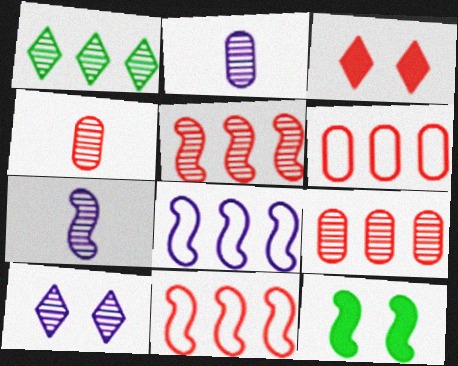[[3, 4, 11], 
[7, 11, 12]]